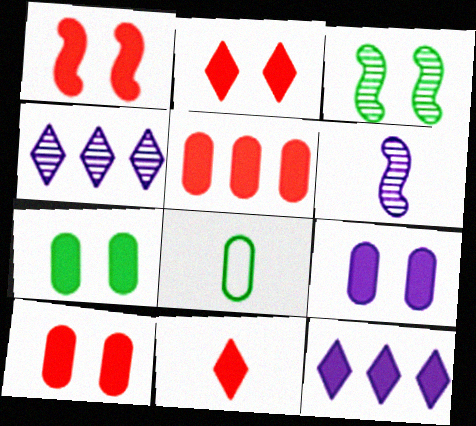[[1, 2, 10], 
[1, 4, 8], 
[1, 5, 11], 
[6, 8, 11], 
[7, 9, 10]]